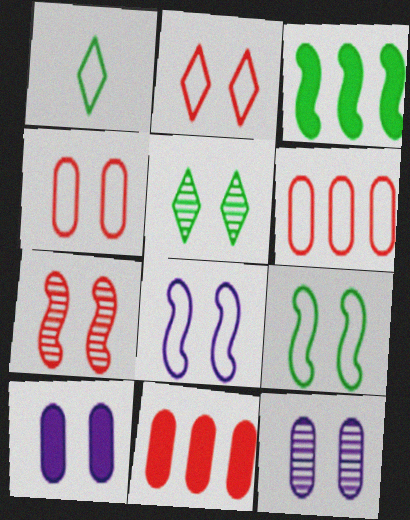[[1, 6, 8], 
[5, 7, 12]]